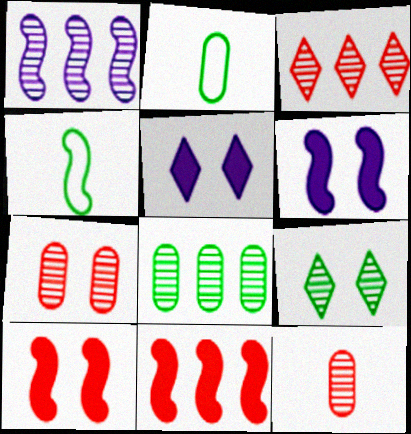[[1, 3, 8], 
[1, 4, 10], 
[1, 9, 12], 
[2, 3, 6]]